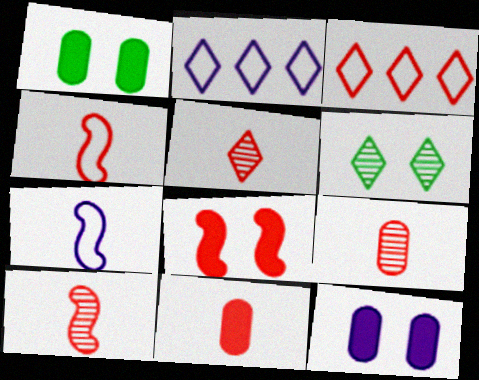[[1, 2, 10], 
[3, 8, 9], 
[4, 5, 11], 
[5, 9, 10]]